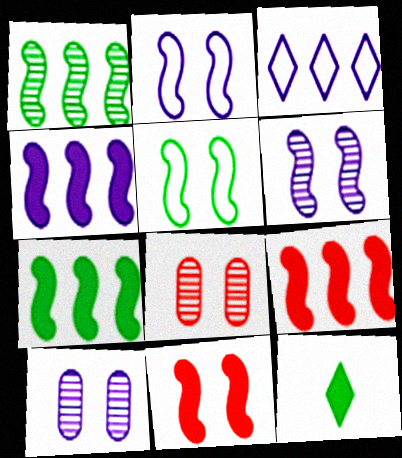[[4, 7, 9], 
[5, 6, 11]]